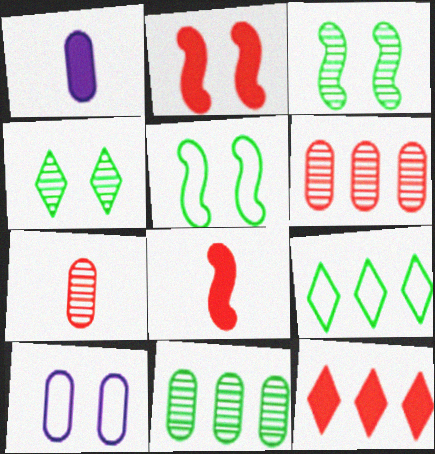[[2, 4, 10]]